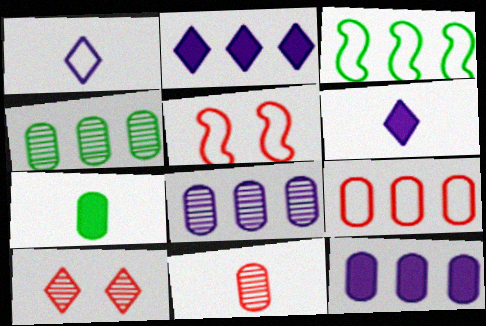[[4, 5, 6], 
[4, 9, 12]]